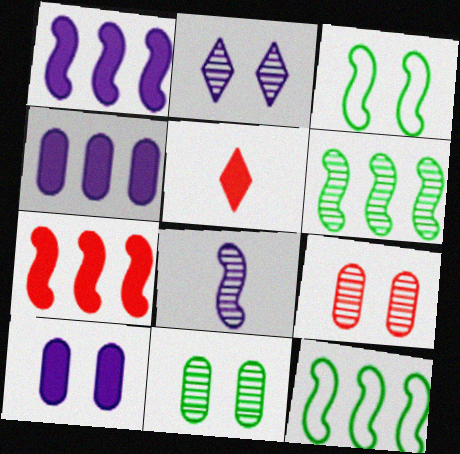[[3, 7, 8]]